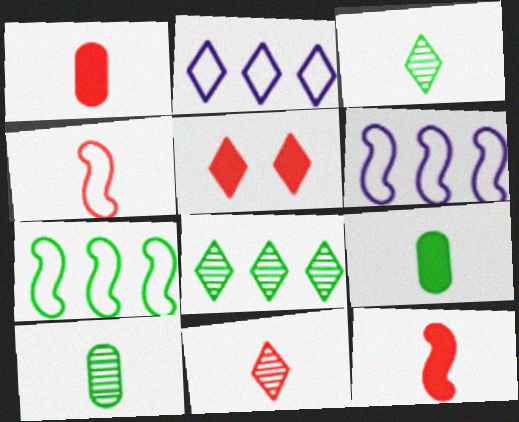[[1, 4, 11], 
[2, 3, 5], 
[5, 6, 10]]